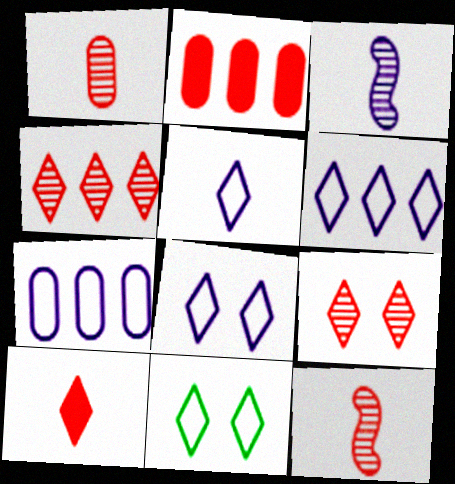[[2, 3, 11], 
[5, 6, 8]]